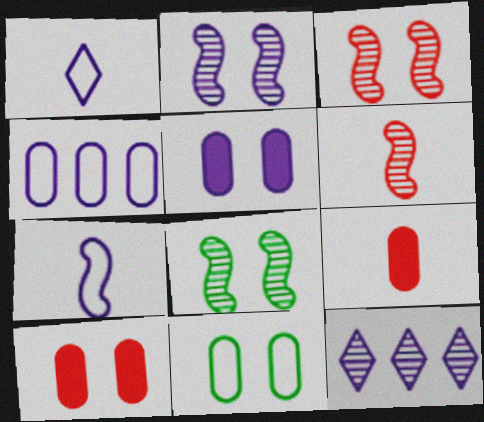[[2, 3, 8], 
[5, 7, 12]]